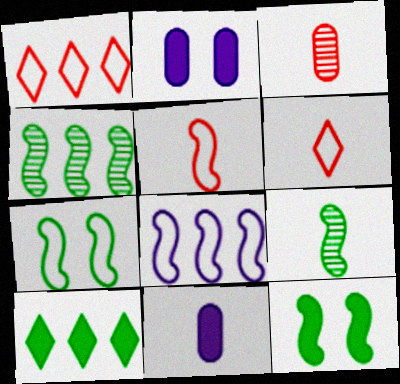[[1, 2, 9], 
[2, 4, 6], 
[5, 7, 8], 
[6, 9, 11]]